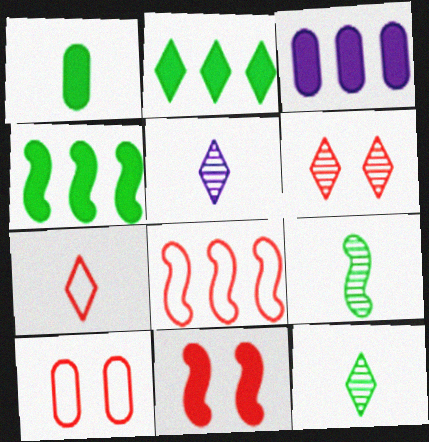[[4, 5, 10], 
[6, 10, 11], 
[7, 8, 10]]